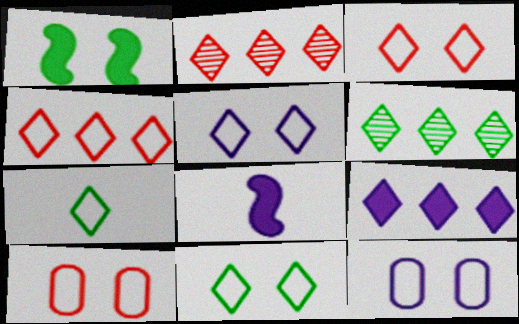[[3, 5, 11], 
[4, 5, 7], 
[4, 6, 9], 
[6, 8, 10]]